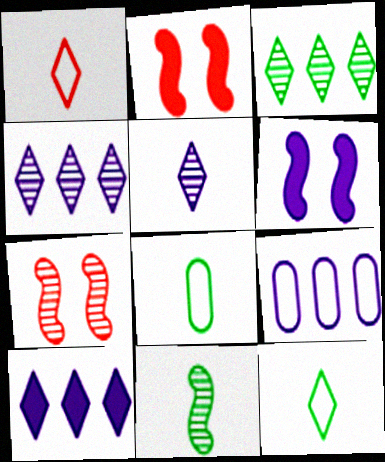[[2, 4, 8], 
[5, 6, 9], 
[7, 8, 10]]